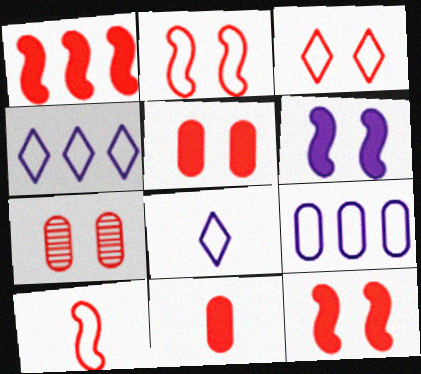[[3, 7, 12]]